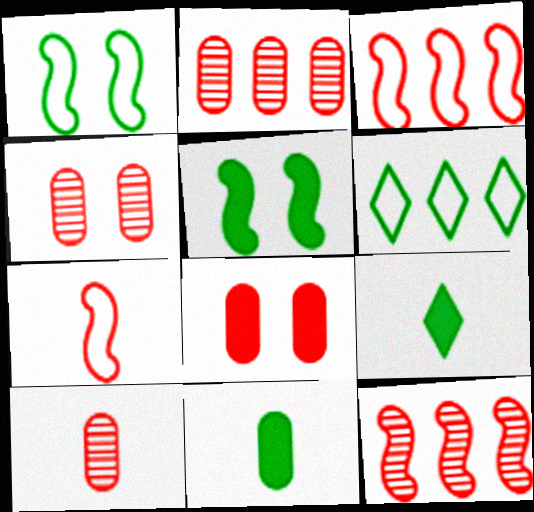[[2, 4, 10]]